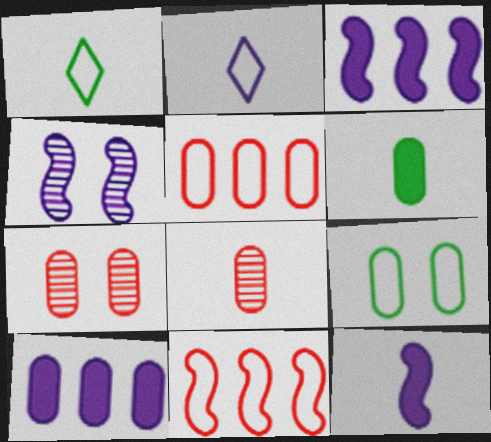[[1, 3, 7], 
[1, 8, 12], 
[2, 4, 10], 
[2, 9, 11], 
[8, 9, 10]]